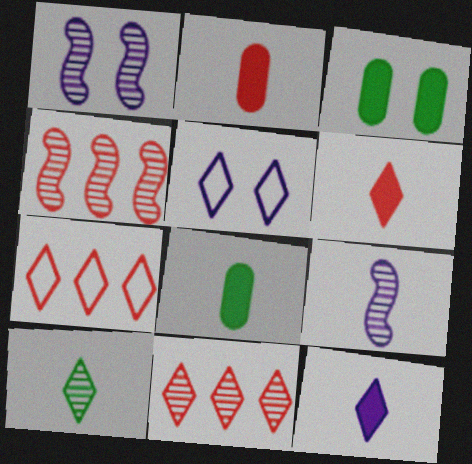[[1, 7, 8], 
[3, 7, 9], 
[4, 5, 8]]